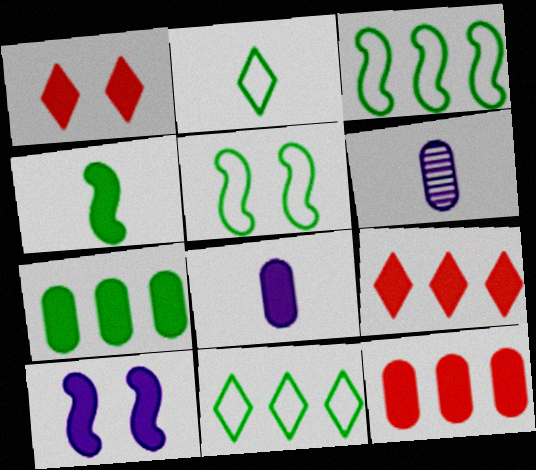[[1, 3, 6], 
[5, 6, 9]]